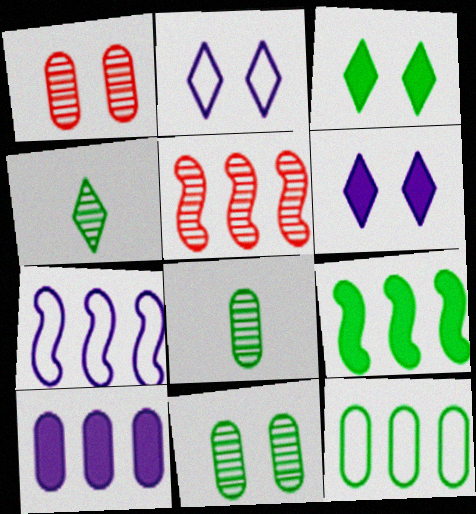[[5, 7, 9]]